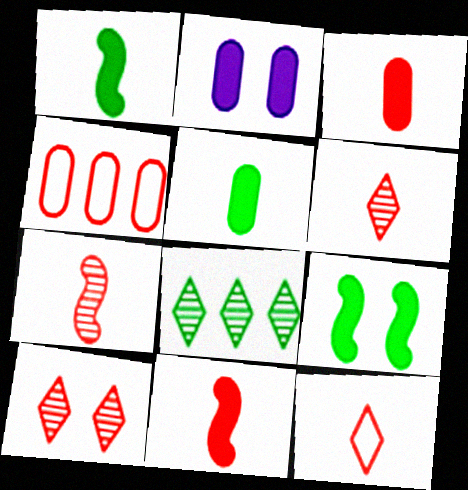[[3, 7, 12], 
[4, 10, 11]]